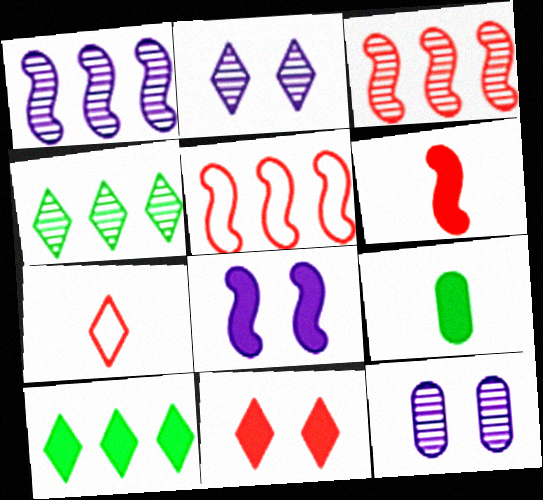[[2, 5, 9], 
[2, 7, 10]]